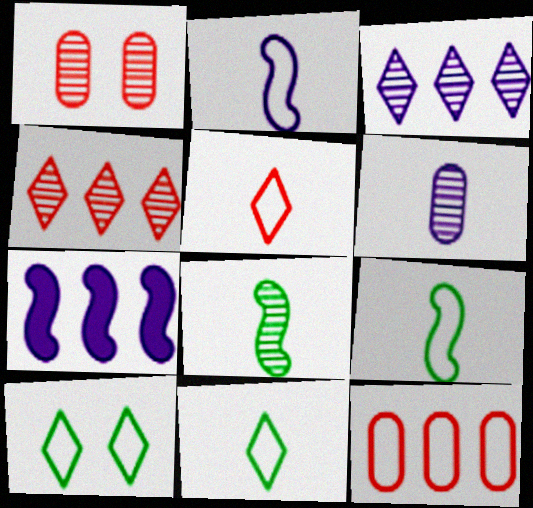[[1, 3, 8], 
[1, 7, 11], 
[2, 10, 12]]